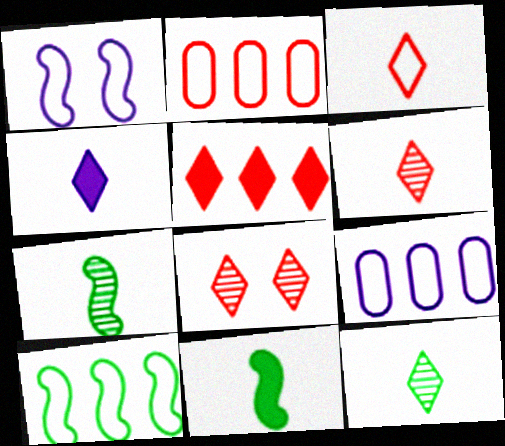[[3, 4, 12], 
[3, 5, 8], 
[8, 9, 11]]